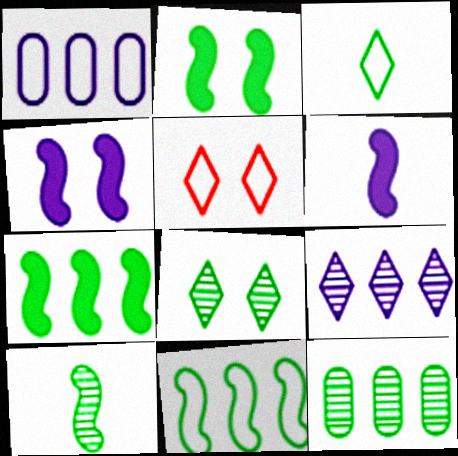[[2, 3, 12], 
[2, 10, 11], 
[5, 6, 12], 
[8, 10, 12]]